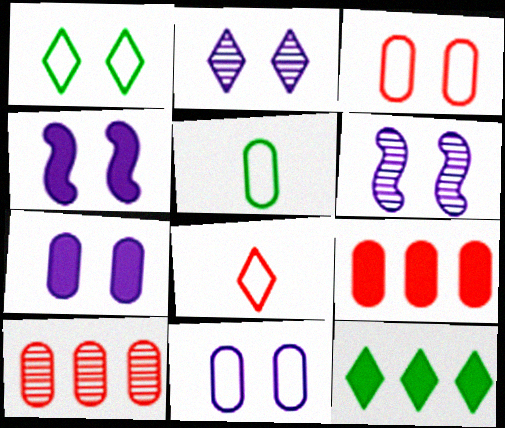[[2, 4, 11], 
[2, 8, 12], 
[5, 7, 10]]